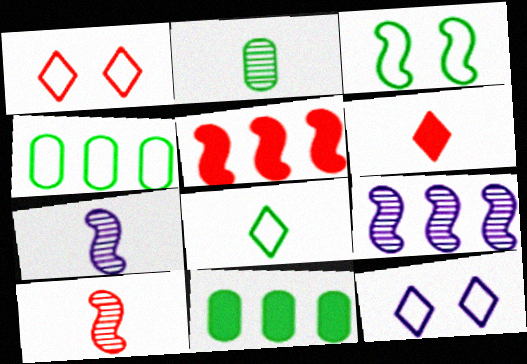[[1, 7, 11], 
[2, 5, 12], 
[3, 4, 8], 
[3, 5, 7], 
[10, 11, 12]]